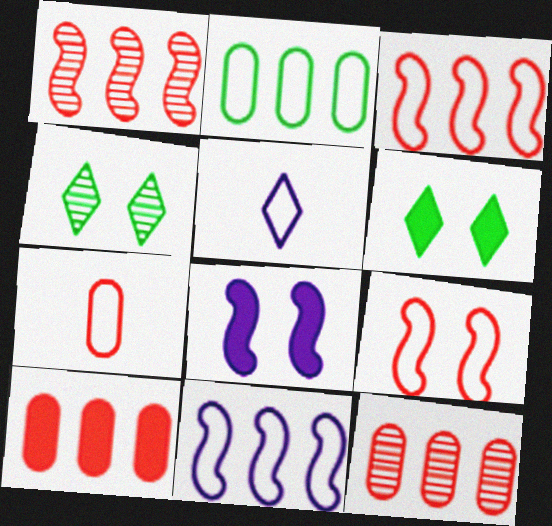[[2, 5, 9]]